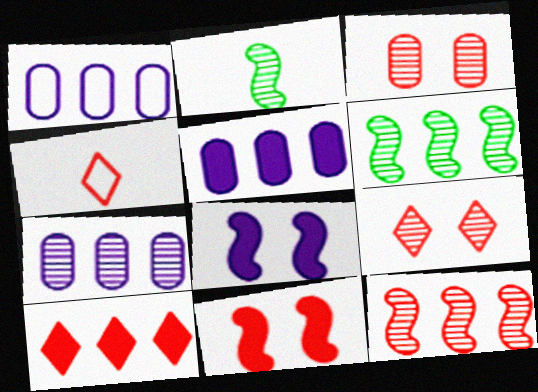[[1, 5, 7], 
[1, 6, 10], 
[2, 7, 9], 
[4, 9, 10]]